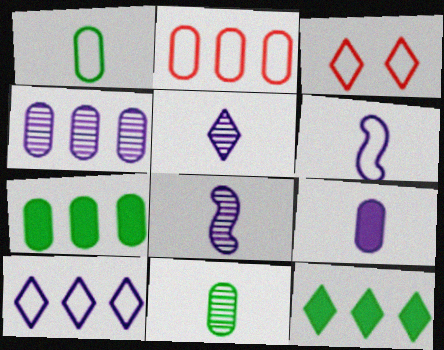[[2, 4, 7], 
[3, 5, 12], 
[3, 7, 8], 
[5, 6, 9]]